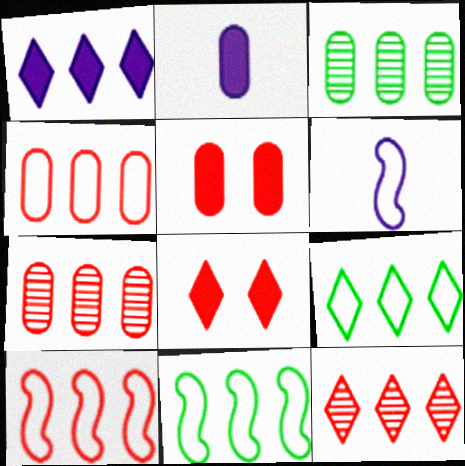[[1, 3, 10], 
[1, 7, 11], 
[1, 9, 12], 
[3, 6, 8]]